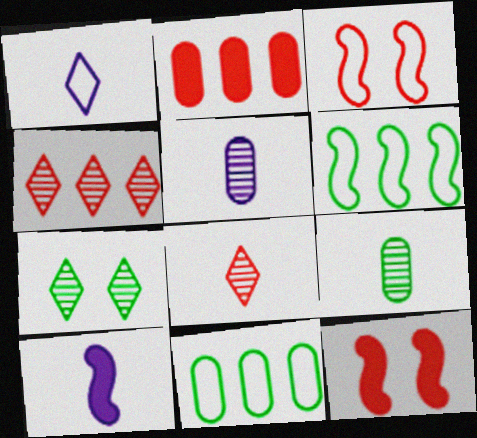[[1, 3, 11], 
[1, 5, 10], 
[2, 3, 8]]